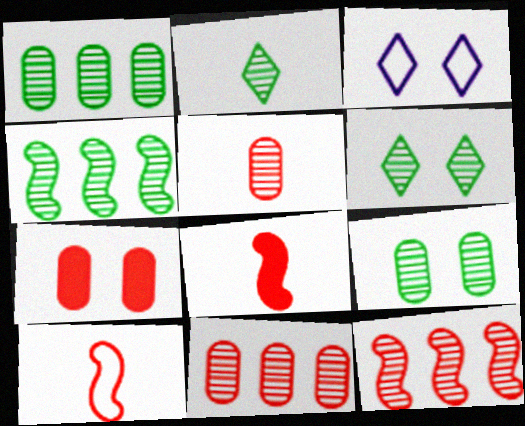[[1, 3, 8], 
[2, 4, 9]]